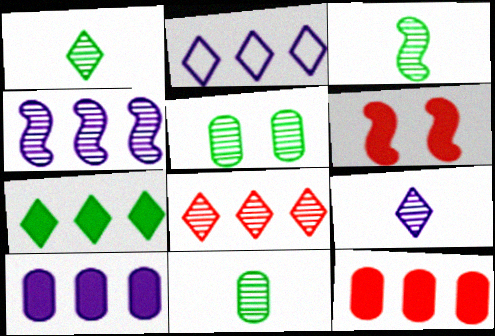[[1, 3, 11], 
[2, 4, 10], 
[2, 6, 11], 
[2, 7, 8]]